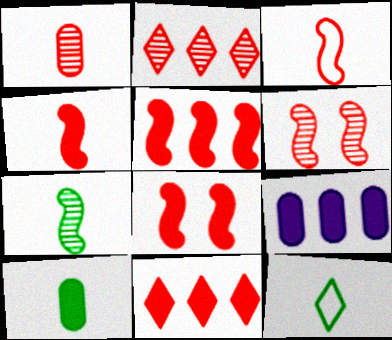[[1, 2, 6], 
[3, 5, 6], 
[4, 5, 8], 
[6, 9, 12], 
[7, 10, 12]]